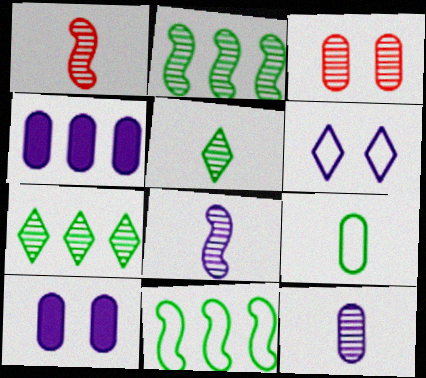[[1, 5, 12], 
[3, 4, 9], 
[3, 7, 8], 
[4, 6, 8]]